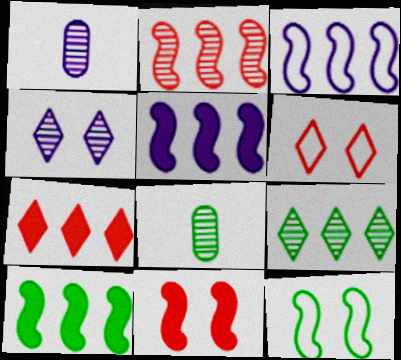[[1, 6, 10], 
[1, 7, 12], 
[2, 3, 10], 
[2, 4, 8], 
[5, 6, 8]]